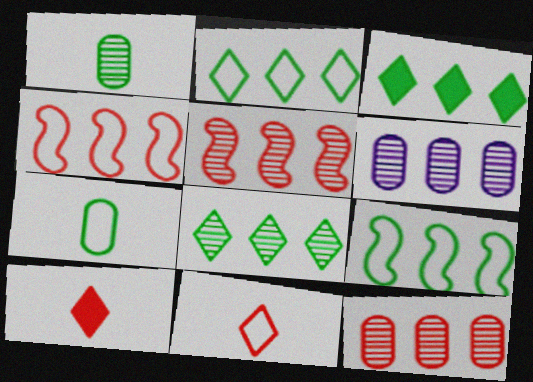[[2, 3, 8], 
[3, 4, 6], 
[5, 6, 8]]